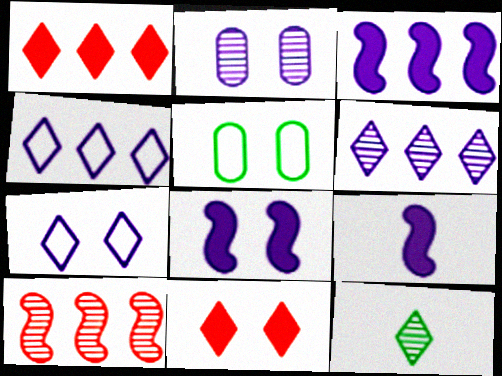[[1, 7, 12], 
[2, 4, 9], 
[2, 7, 8], 
[2, 10, 12], 
[3, 8, 9], 
[4, 11, 12]]